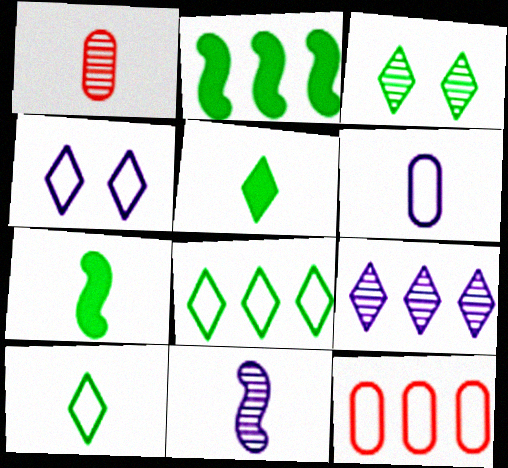[[1, 2, 4], 
[2, 9, 12], 
[3, 5, 8]]